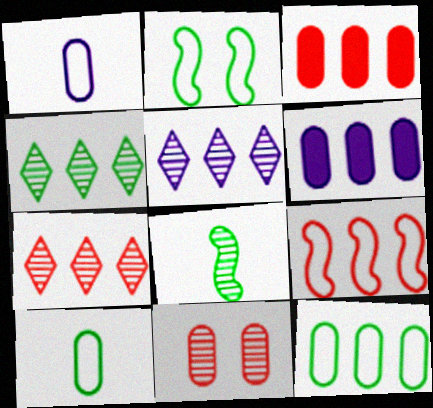[[3, 7, 9], 
[4, 5, 7], 
[4, 6, 9], 
[5, 8, 11], 
[6, 10, 11]]